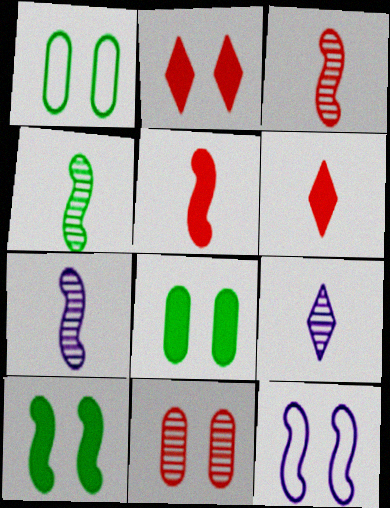[[3, 4, 7]]